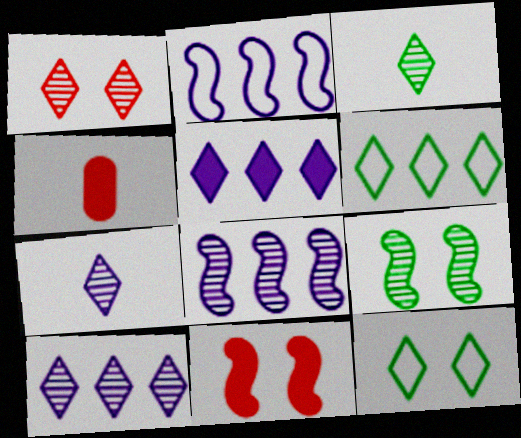[[1, 3, 10], 
[4, 8, 12]]